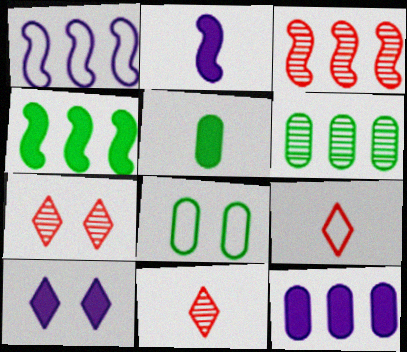[[1, 3, 4], 
[1, 5, 7], 
[1, 8, 9], 
[2, 10, 12], 
[5, 6, 8]]